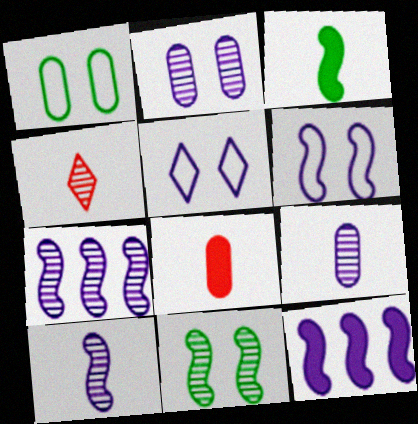[[1, 4, 12], 
[5, 9, 12], 
[6, 10, 12]]